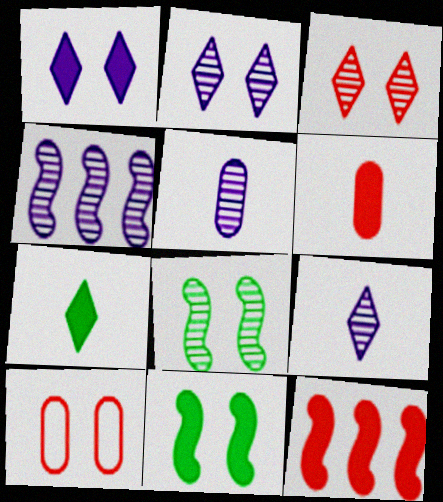[[1, 8, 10], 
[2, 4, 5], 
[2, 10, 11], 
[4, 7, 10]]